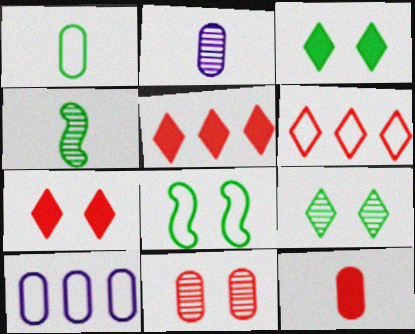[[1, 2, 12], 
[2, 5, 8], 
[4, 7, 10]]